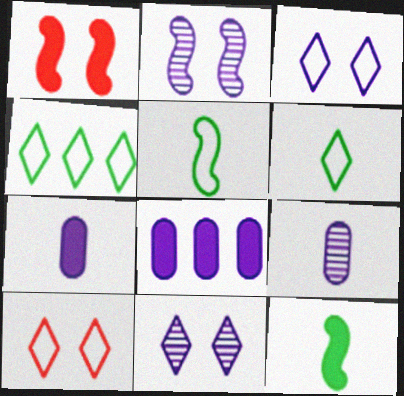[[1, 4, 9]]